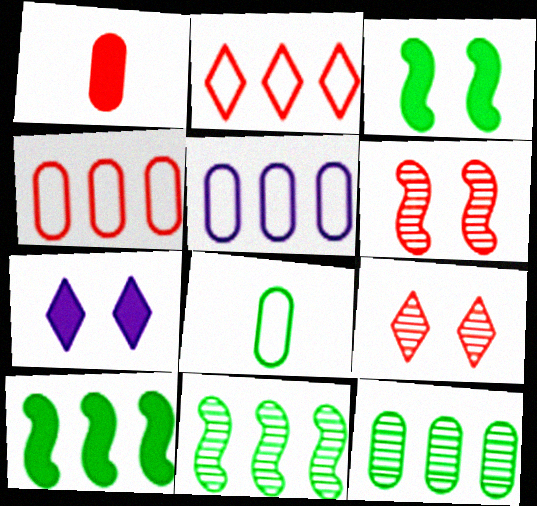[[1, 2, 6], 
[1, 7, 10]]